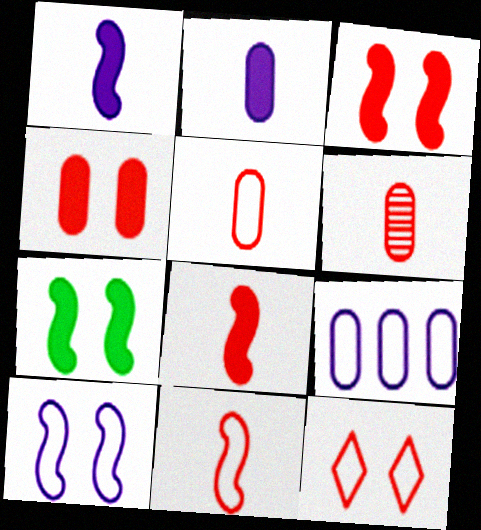[]